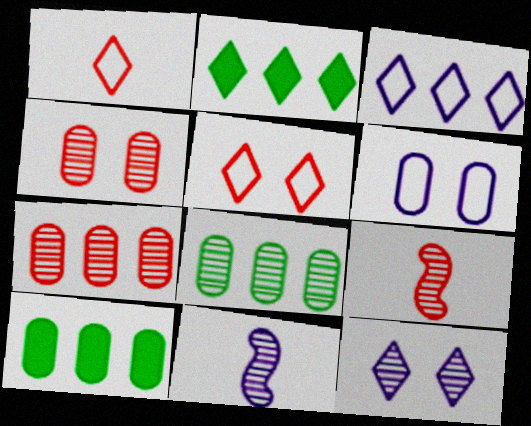[[1, 2, 12], 
[2, 6, 9], 
[5, 10, 11], 
[8, 9, 12]]